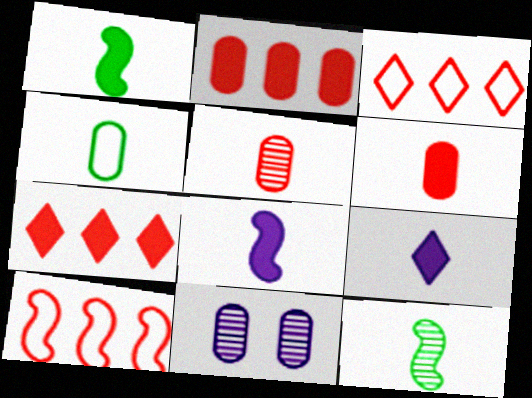[[1, 3, 11], 
[1, 6, 9], 
[2, 4, 11]]